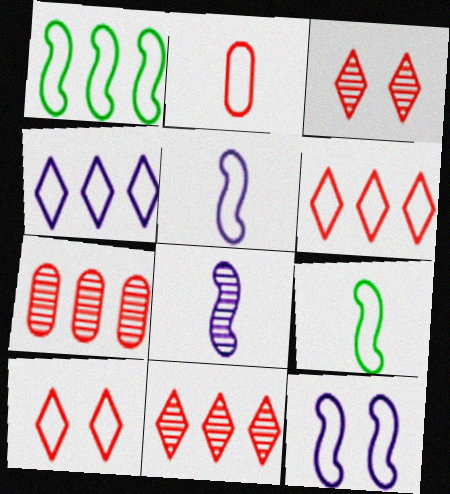[]